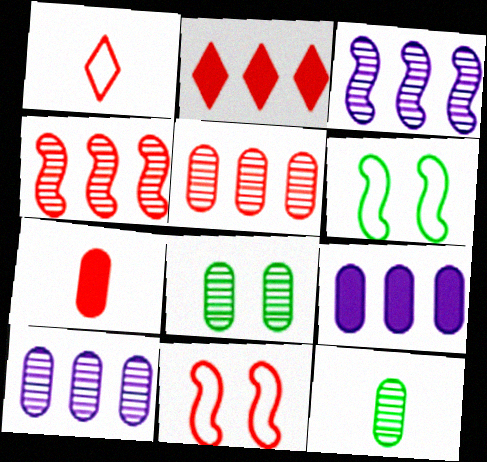[]